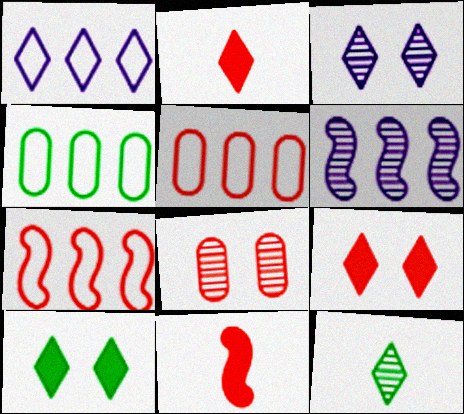[[1, 4, 7], 
[1, 9, 12], 
[2, 7, 8], 
[3, 4, 11], 
[6, 8, 12]]